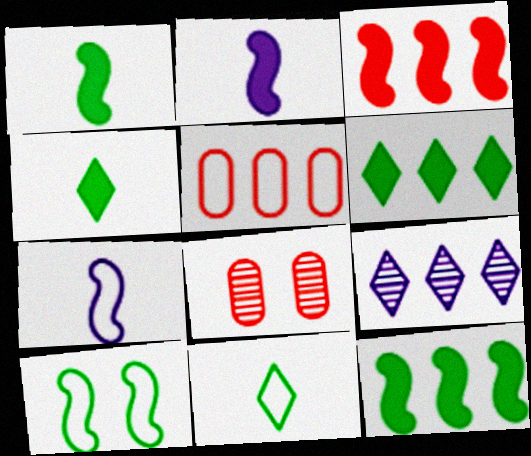[[5, 9, 12], 
[6, 7, 8]]